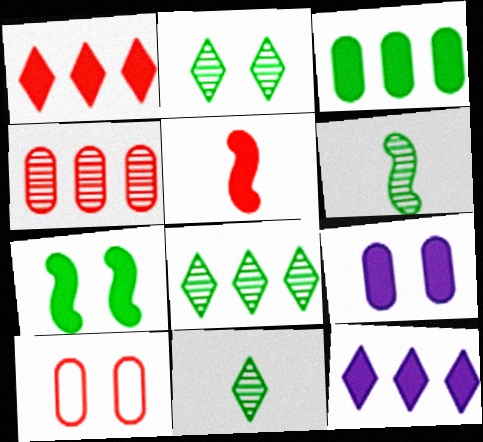[[2, 8, 11], 
[6, 10, 12]]